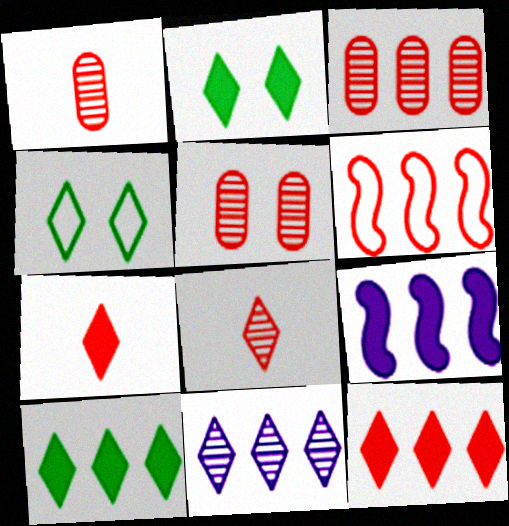[[1, 3, 5], 
[1, 4, 9], 
[3, 6, 12], 
[4, 7, 11], 
[5, 6, 7]]